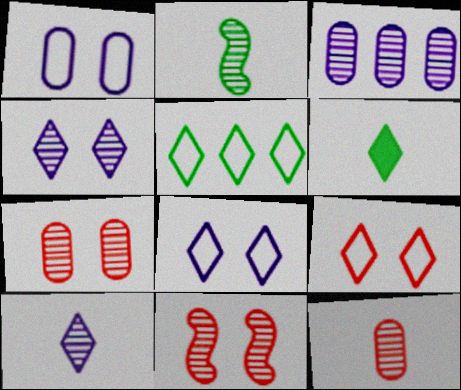[[2, 10, 12]]